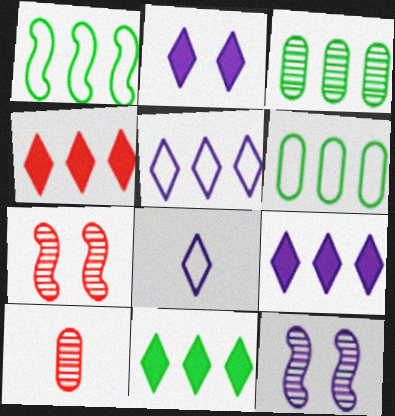[[1, 2, 10], 
[1, 3, 11], 
[4, 9, 11]]